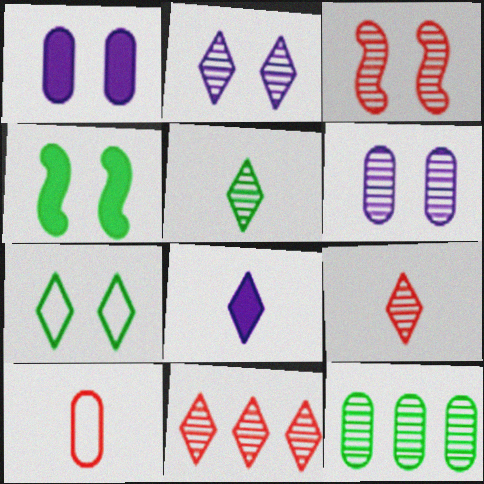[[1, 3, 7], 
[1, 10, 12], 
[2, 5, 11], 
[7, 8, 11]]